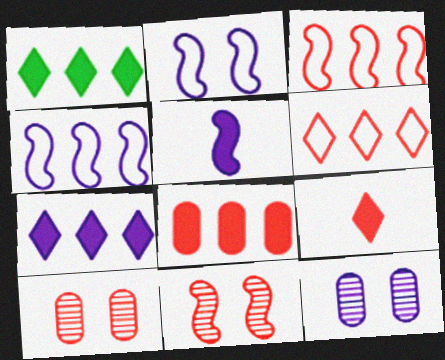[[3, 9, 10]]